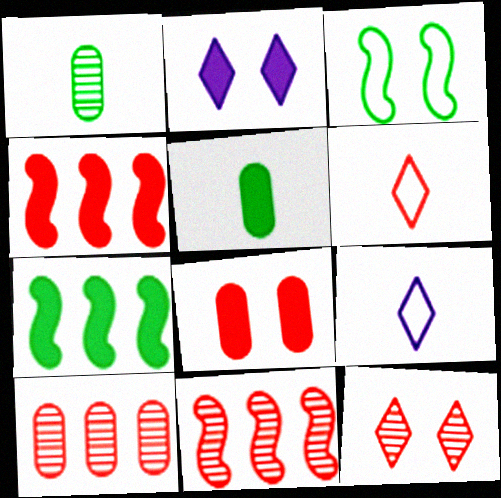[[2, 4, 5], 
[6, 8, 11]]